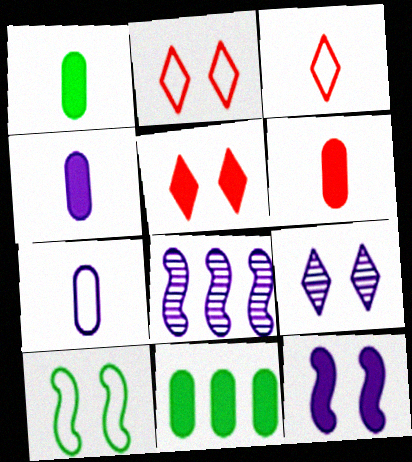[[1, 2, 8], 
[1, 4, 6]]